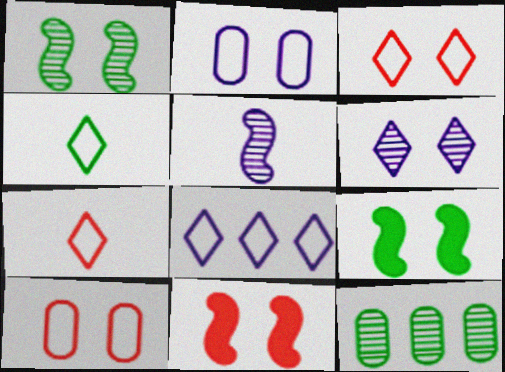[[3, 4, 8], 
[4, 9, 12], 
[6, 9, 10]]